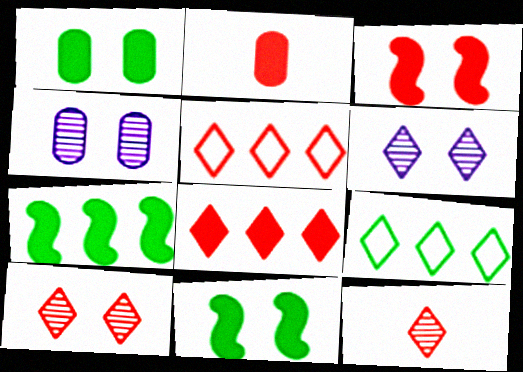[[2, 3, 8]]